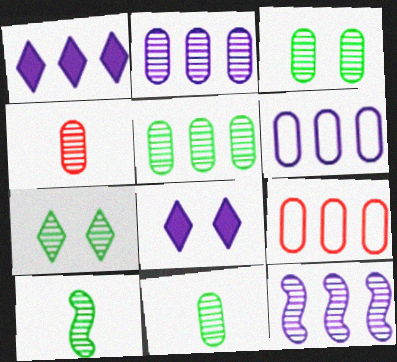[[1, 6, 12], 
[2, 3, 4], 
[3, 5, 11], 
[4, 7, 12], 
[5, 7, 10], 
[8, 9, 10]]